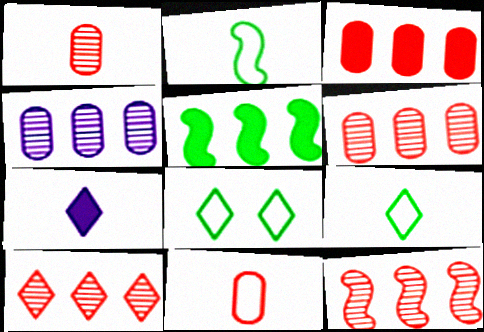[[1, 2, 7], 
[6, 10, 12], 
[7, 8, 10]]